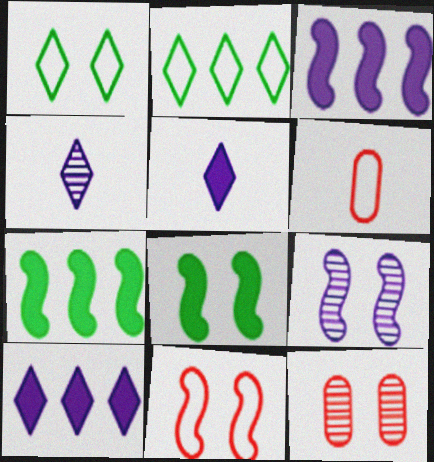[[8, 9, 11]]